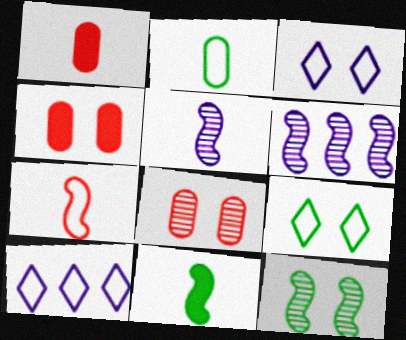[[1, 6, 9], 
[1, 10, 12], 
[3, 4, 12], 
[5, 7, 11], 
[8, 10, 11]]